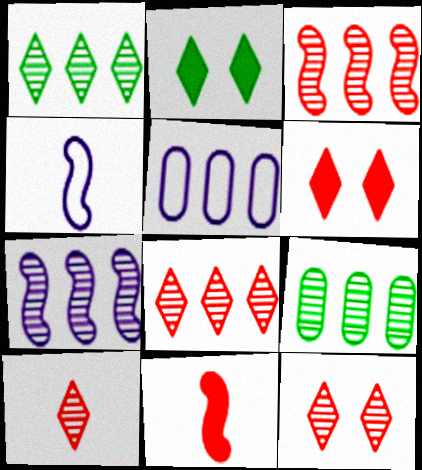[[4, 6, 9], 
[7, 8, 9], 
[8, 10, 12]]